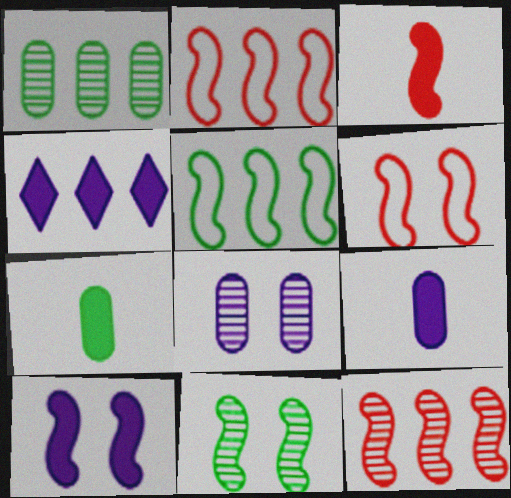[[1, 2, 4], 
[3, 6, 12], 
[4, 9, 10], 
[6, 10, 11]]